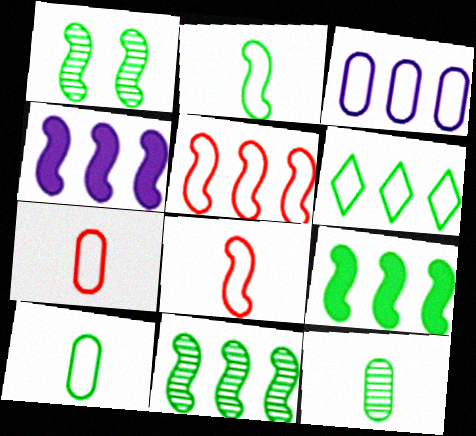[[1, 2, 9], 
[1, 4, 8], 
[3, 5, 6], 
[4, 5, 11]]